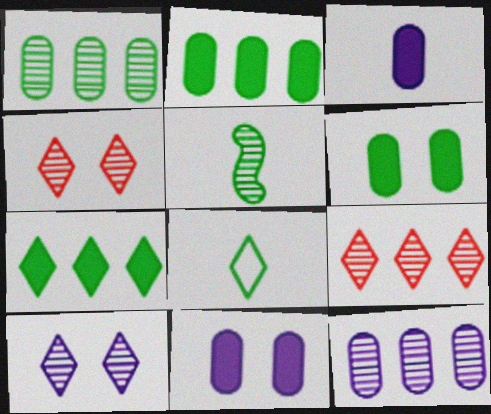[[4, 5, 12]]